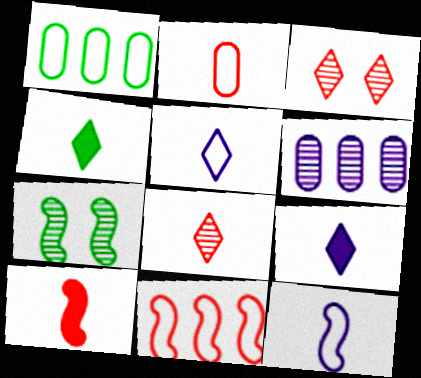[[1, 4, 7], 
[2, 8, 10], 
[4, 5, 8], 
[6, 7, 8]]